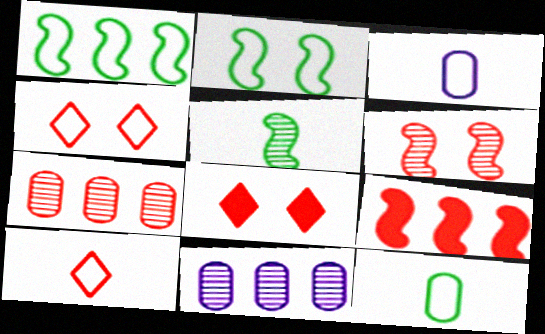[[1, 3, 4]]